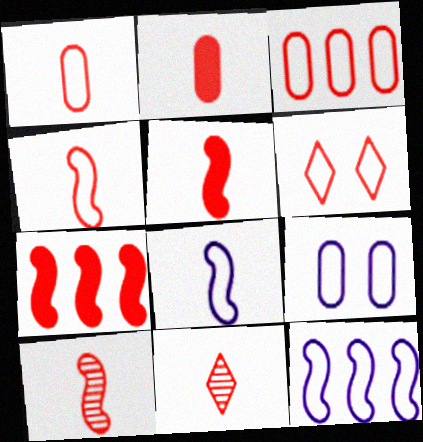[[1, 5, 11], 
[2, 4, 11], 
[3, 4, 6], 
[4, 5, 10]]